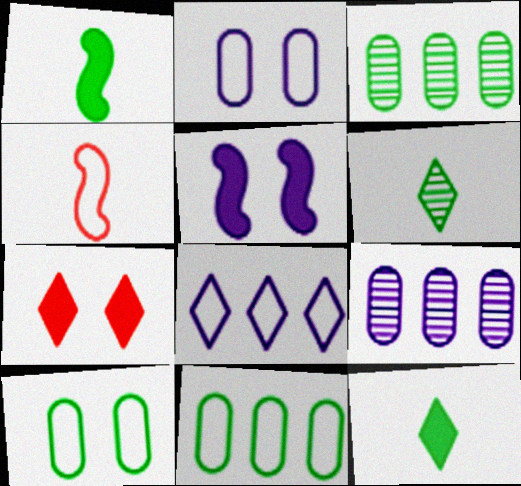[[4, 8, 10], 
[6, 7, 8]]